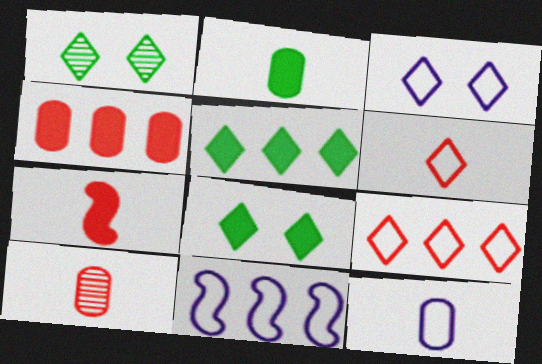[[2, 10, 12], 
[3, 11, 12], 
[6, 7, 10], 
[8, 10, 11]]